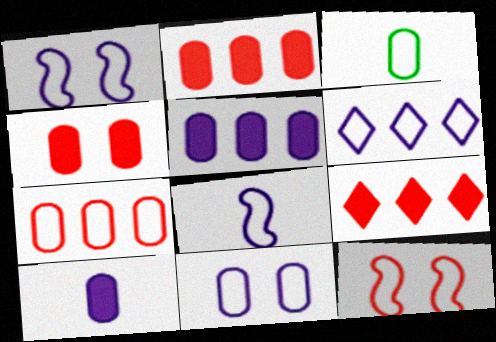[[3, 6, 12], 
[3, 7, 11], 
[6, 8, 11]]